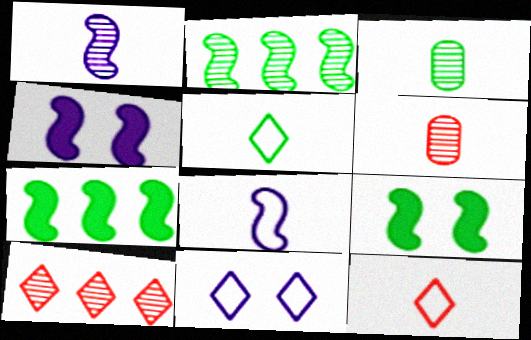[[6, 7, 11]]